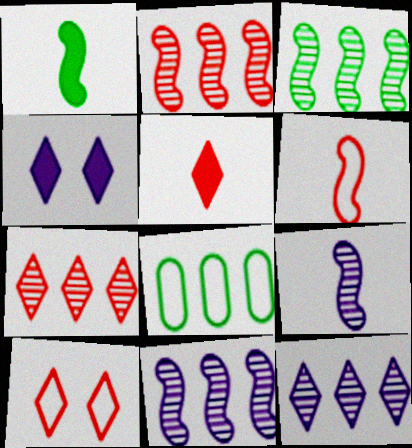[[1, 6, 9], 
[2, 3, 11], 
[5, 7, 10]]